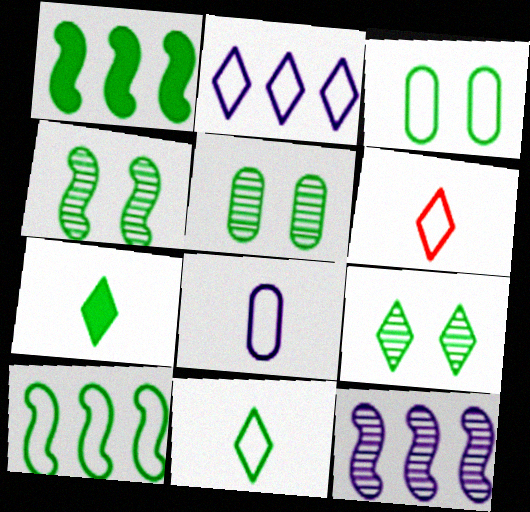[[1, 5, 11], 
[3, 10, 11], 
[4, 5, 9], 
[5, 7, 10]]